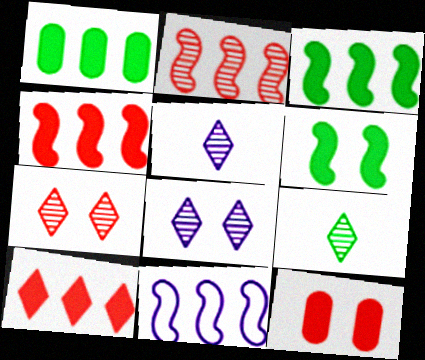[[2, 3, 11], 
[9, 11, 12]]